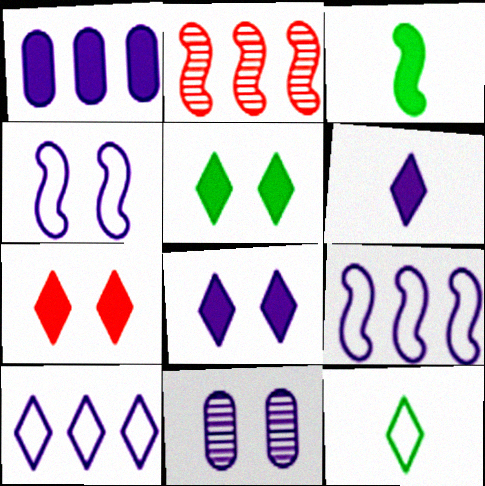[[1, 3, 7], 
[2, 3, 4], 
[4, 8, 11], 
[5, 7, 8], 
[6, 9, 11]]